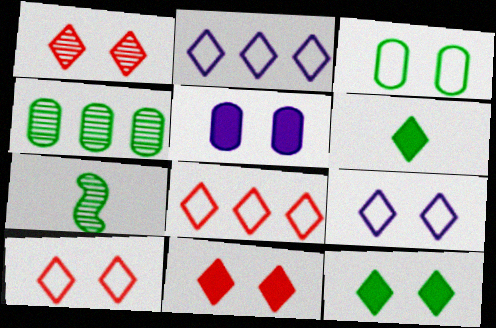[[1, 2, 6], 
[1, 9, 12], 
[1, 10, 11], 
[5, 7, 8]]